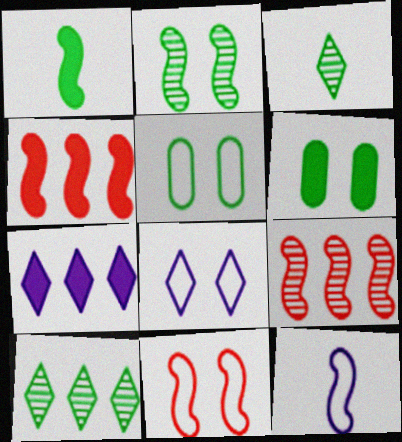[[1, 5, 10], 
[2, 4, 12], 
[5, 8, 11]]